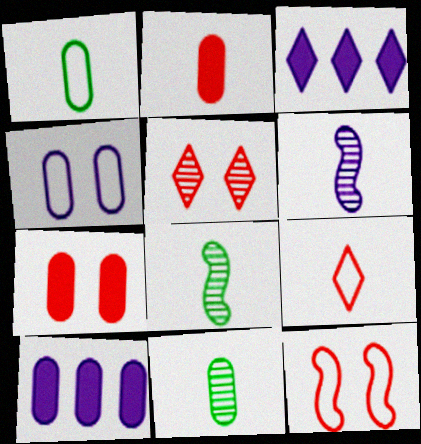[[3, 4, 6], 
[3, 11, 12], 
[5, 7, 12]]